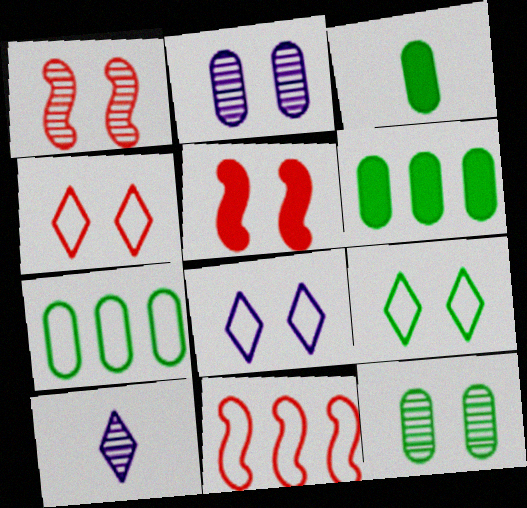[[2, 5, 9], 
[3, 7, 12], 
[4, 8, 9], 
[5, 7, 10], 
[5, 8, 12]]